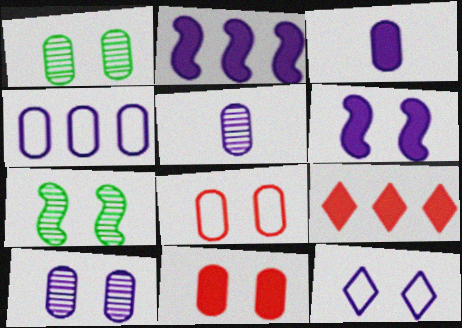[[2, 5, 12], 
[3, 4, 10], 
[6, 10, 12], 
[7, 11, 12]]